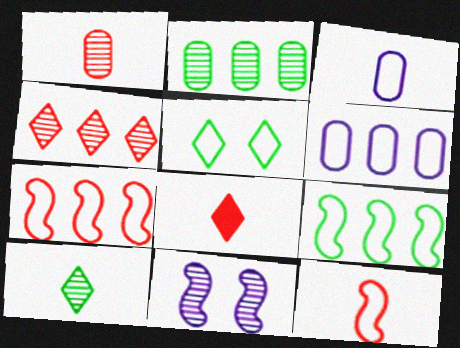[[1, 8, 12], 
[3, 5, 7], 
[5, 6, 12]]